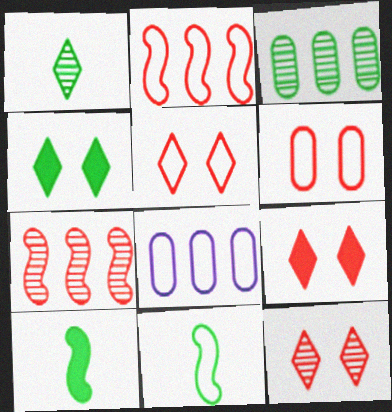[[3, 4, 11], 
[5, 8, 11], 
[5, 9, 12], 
[8, 10, 12]]